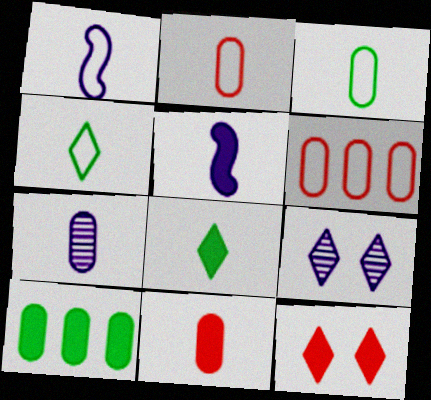[[1, 2, 4], 
[3, 7, 11], 
[5, 8, 11], 
[5, 10, 12]]